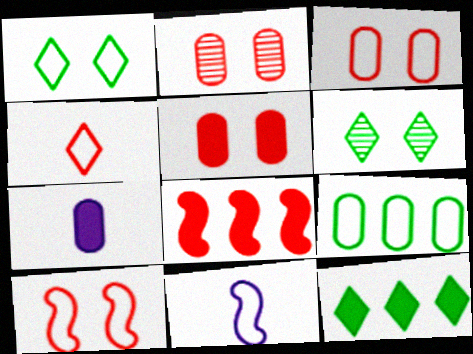[[2, 3, 5], 
[2, 4, 8], 
[2, 7, 9], 
[2, 11, 12]]